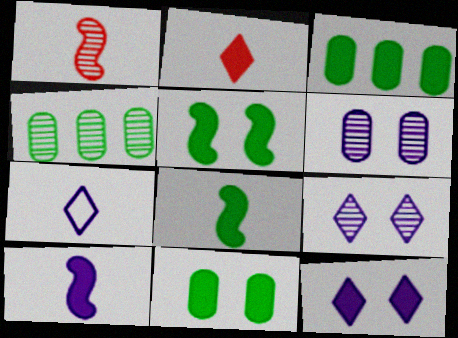[[1, 4, 9]]